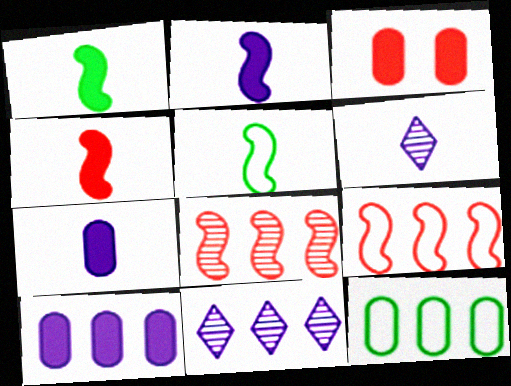[[1, 2, 4], 
[3, 5, 11]]